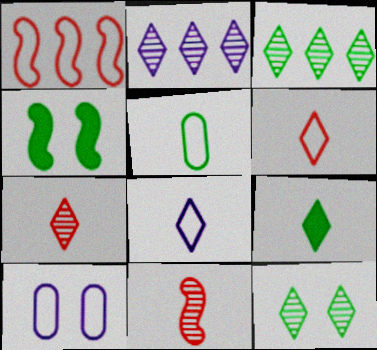[[2, 7, 12], 
[3, 4, 5], 
[7, 8, 9]]